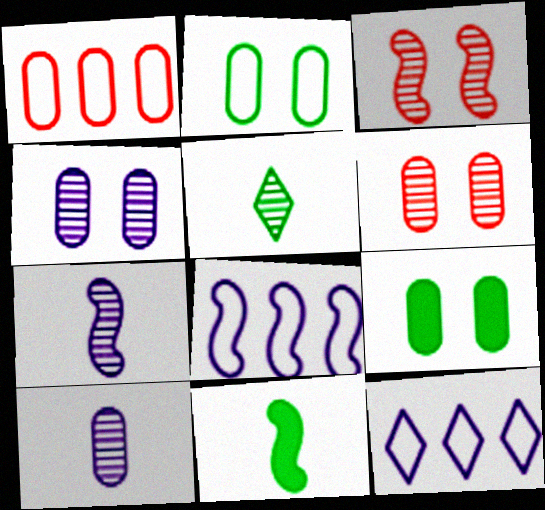[[1, 9, 10], 
[3, 8, 11], 
[6, 11, 12]]